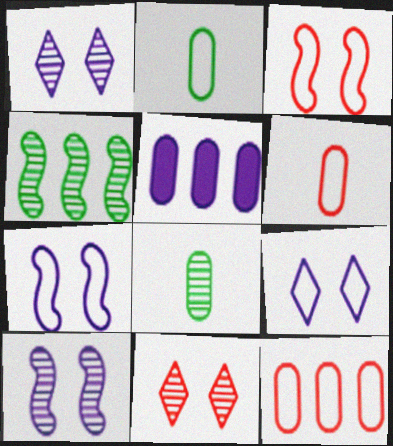[]